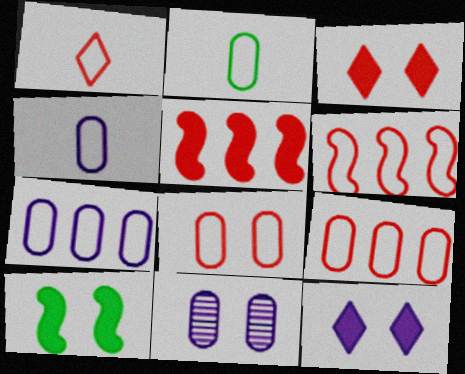[[1, 6, 8], 
[2, 7, 8]]